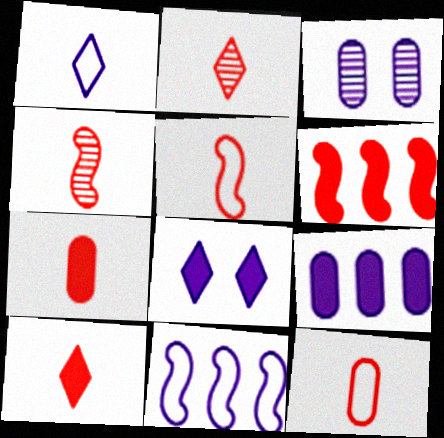[[2, 5, 7], 
[4, 10, 12]]